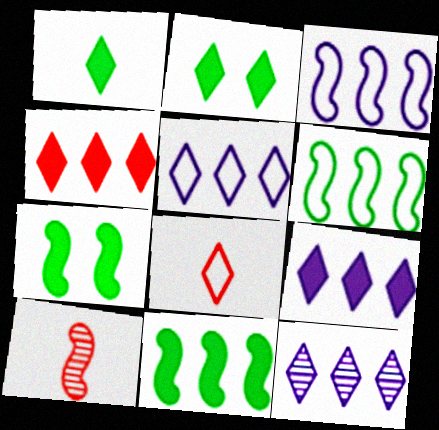[[2, 8, 12], 
[3, 7, 10], 
[5, 9, 12]]